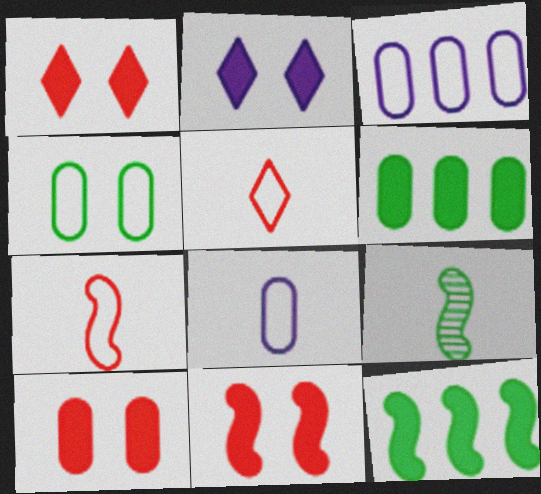[[1, 3, 9], 
[1, 10, 11]]